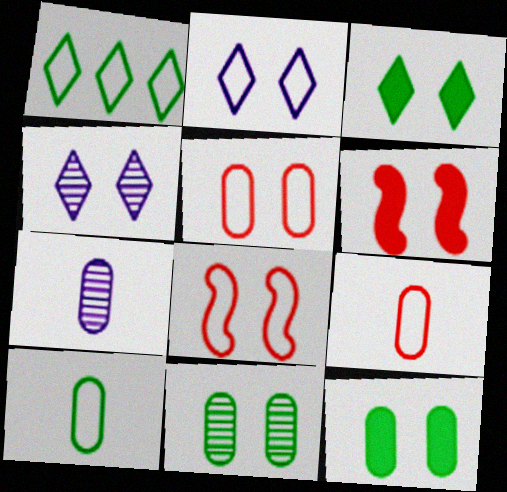[[1, 6, 7], 
[2, 6, 11], 
[4, 8, 12]]